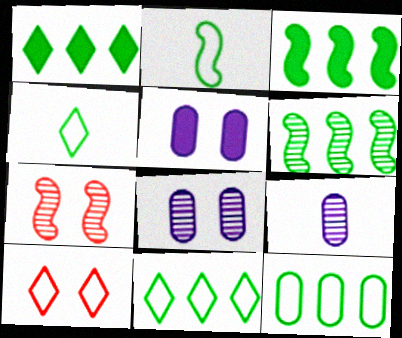[[1, 6, 12], 
[3, 9, 10]]